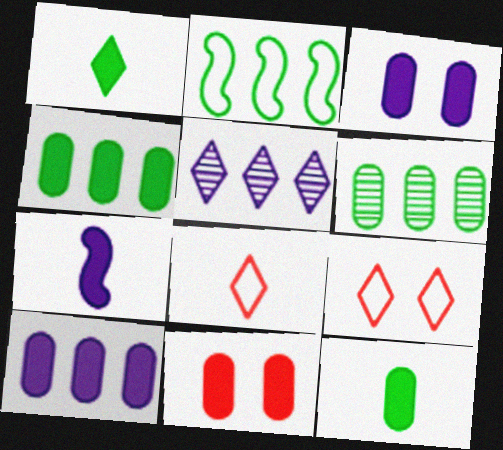[[1, 5, 9], 
[6, 7, 9], 
[10, 11, 12]]